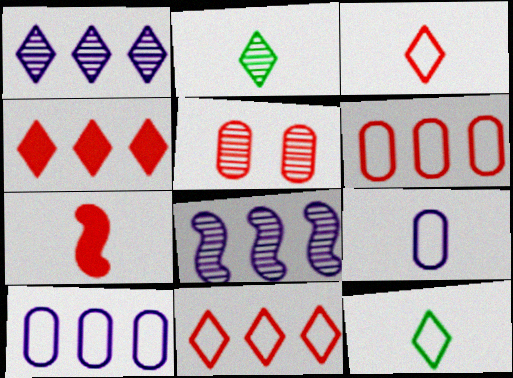[[2, 5, 8], 
[2, 7, 9], 
[5, 7, 11]]